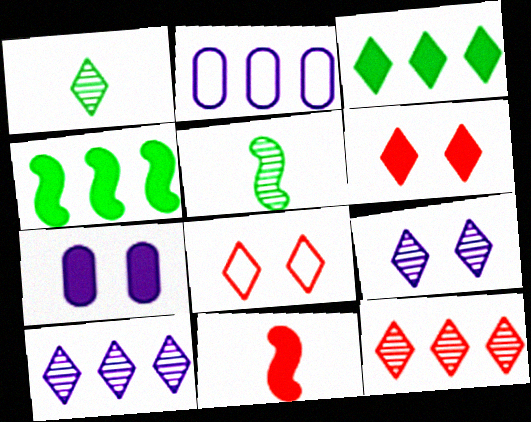[[1, 9, 12], 
[2, 4, 12], 
[2, 5, 6], 
[3, 7, 11]]